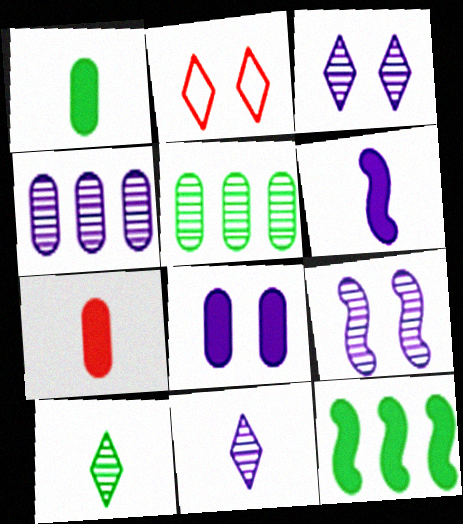[[2, 5, 6], 
[4, 9, 11]]